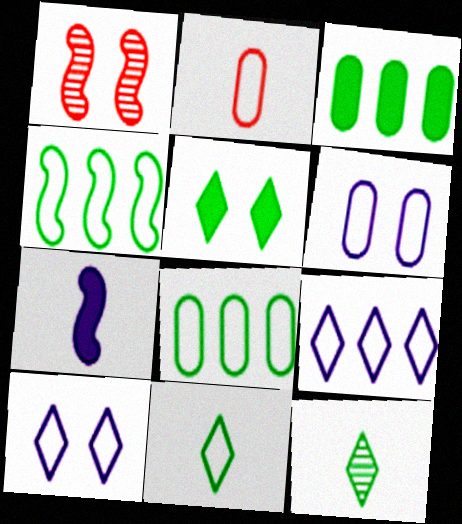[[1, 4, 7], 
[1, 5, 6], 
[2, 4, 10], 
[2, 6, 8], 
[2, 7, 12]]